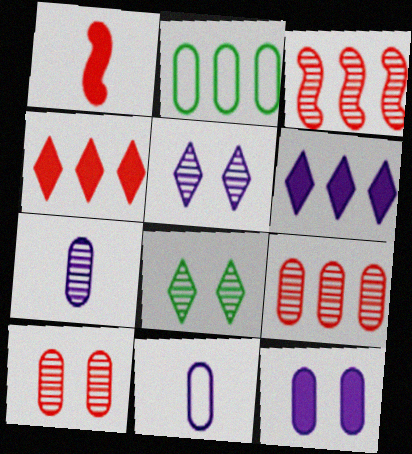[[1, 2, 5], 
[2, 3, 6], 
[3, 7, 8]]